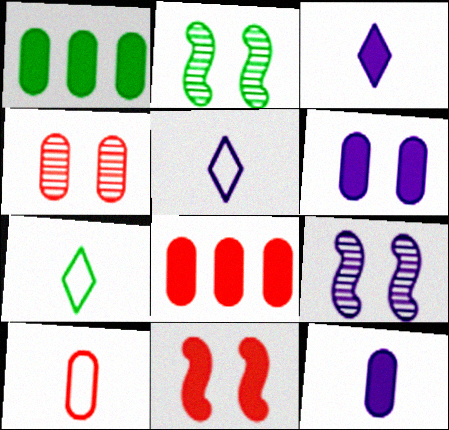[[1, 2, 7], 
[1, 3, 11], 
[2, 5, 8], 
[4, 8, 10], 
[7, 8, 9]]